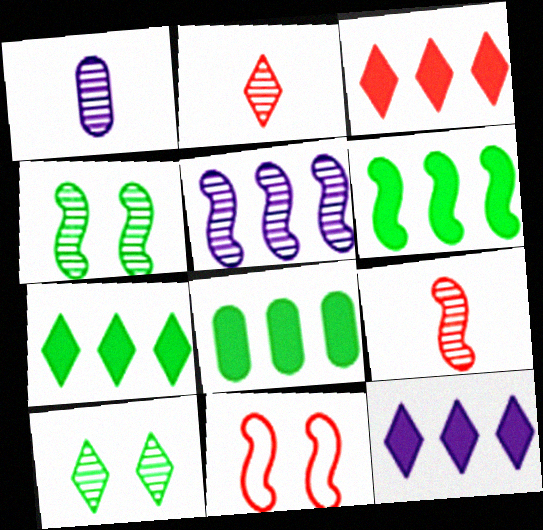[[1, 7, 11], 
[3, 7, 12], 
[4, 5, 9], 
[6, 7, 8]]